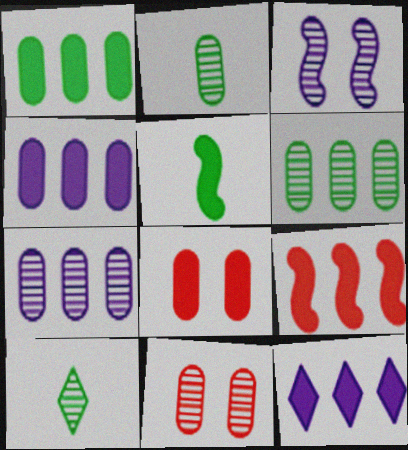[[1, 9, 12], 
[2, 7, 11], 
[5, 8, 12]]